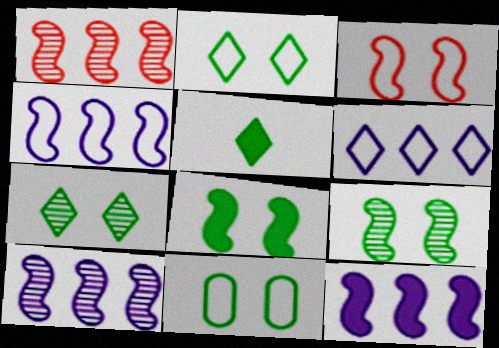[[4, 10, 12], 
[7, 8, 11]]